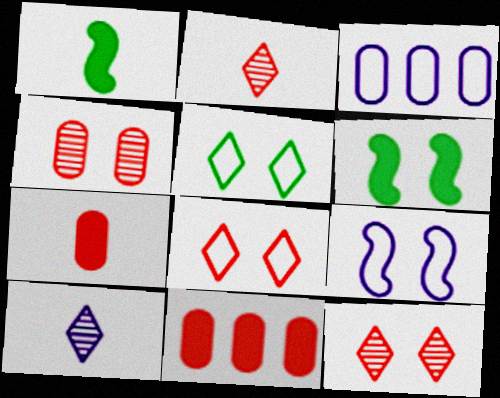[[1, 3, 12], 
[2, 3, 6]]